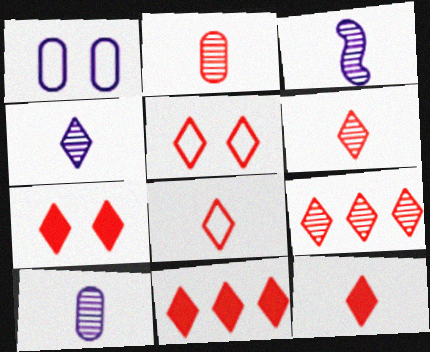[[3, 4, 10], 
[5, 6, 11], 
[5, 9, 12], 
[6, 8, 12], 
[7, 8, 9], 
[7, 11, 12]]